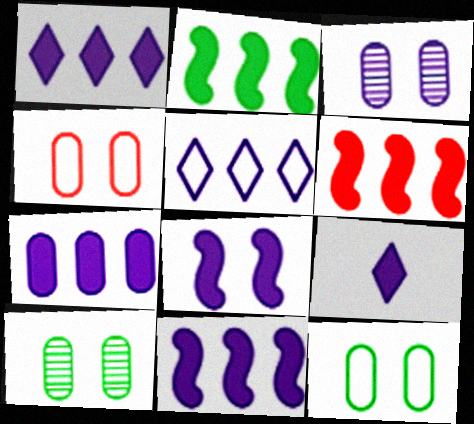[[1, 7, 11], 
[2, 6, 11], 
[7, 8, 9]]